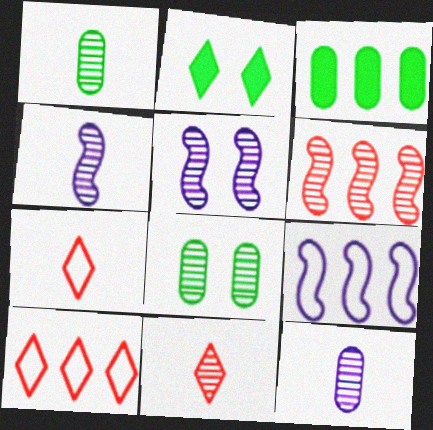[[1, 4, 11], 
[3, 5, 7]]